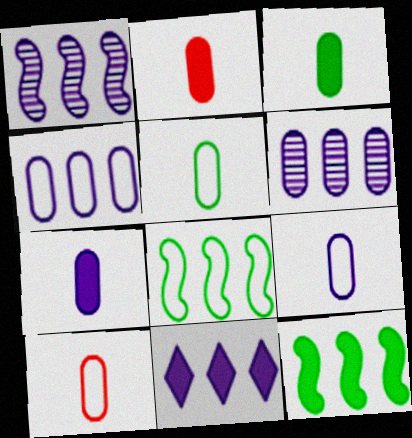[[1, 4, 11], 
[2, 3, 7], 
[5, 9, 10]]